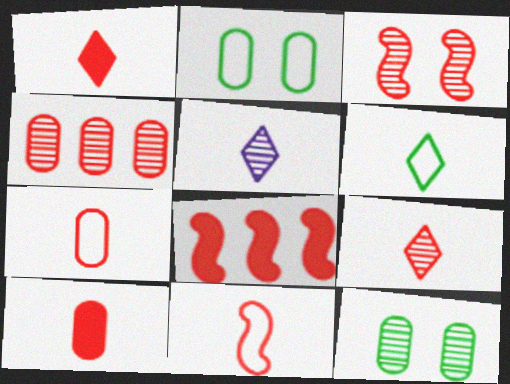[[1, 5, 6], 
[2, 5, 8], 
[3, 4, 9], 
[3, 8, 11], 
[9, 10, 11]]